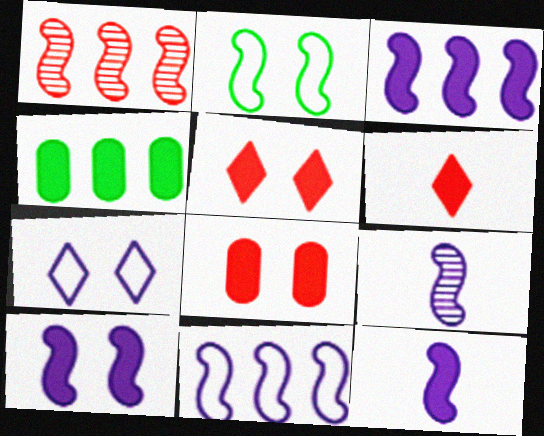[[1, 2, 12], 
[3, 10, 12], 
[4, 5, 12], 
[4, 6, 10], 
[9, 10, 11]]